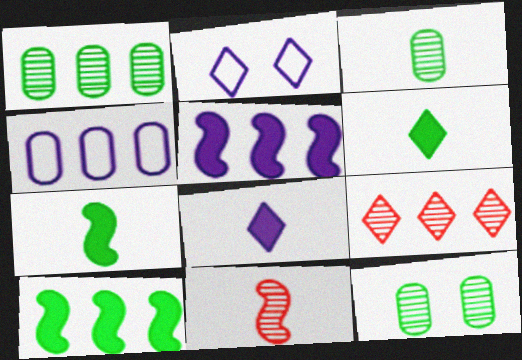[[1, 3, 12], 
[2, 6, 9], 
[4, 9, 10]]